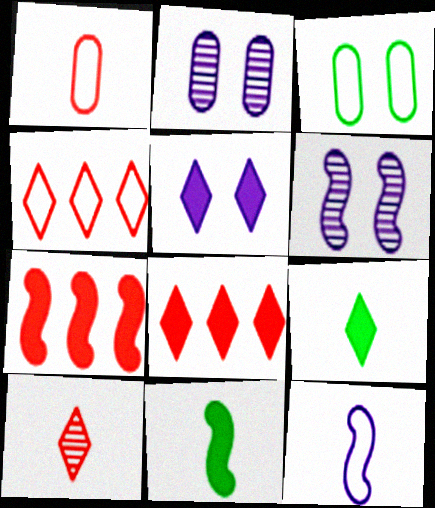[[2, 4, 11], 
[3, 4, 12], 
[5, 8, 9]]